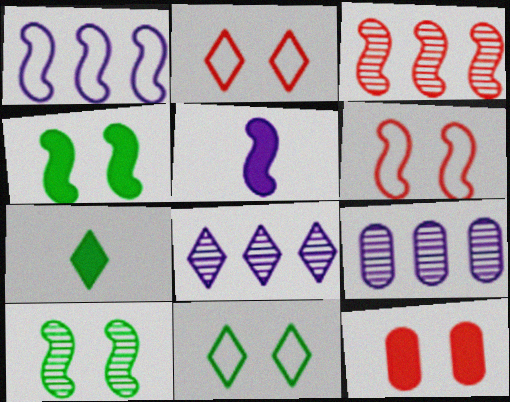[[2, 7, 8], 
[6, 7, 9]]